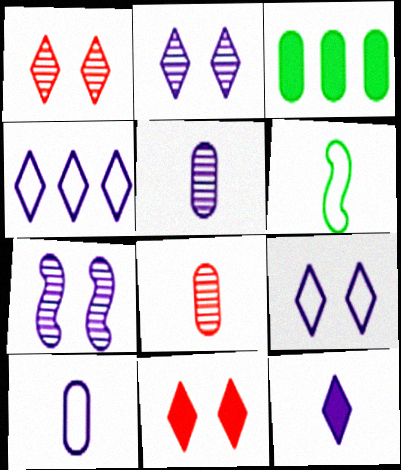[[2, 4, 12], 
[6, 8, 12]]